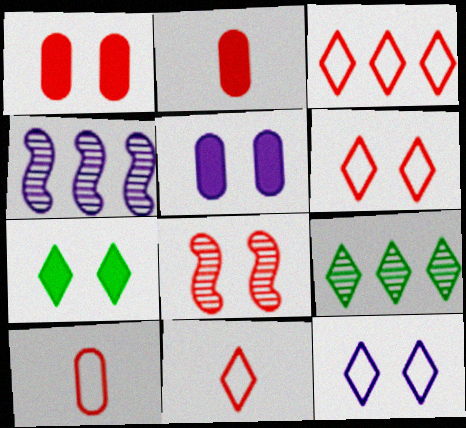[[1, 6, 8], 
[2, 3, 8], 
[3, 6, 11], 
[4, 7, 10]]